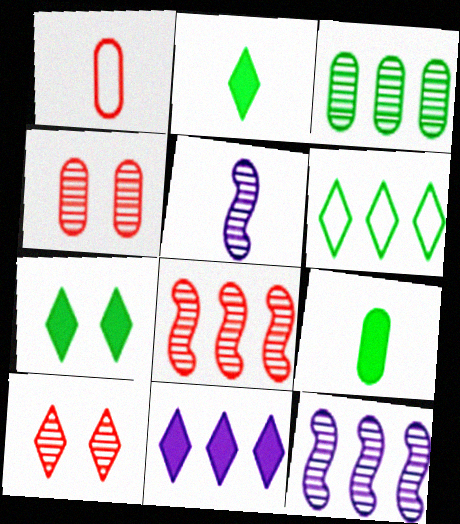[[1, 2, 5], 
[1, 7, 12], 
[3, 5, 10]]